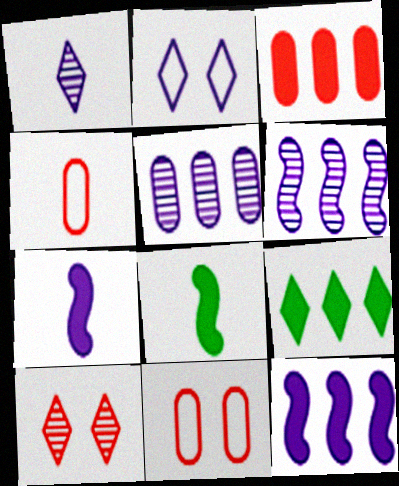[[1, 4, 8], 
[2, 5, 7], 
[3, 9, 12]]